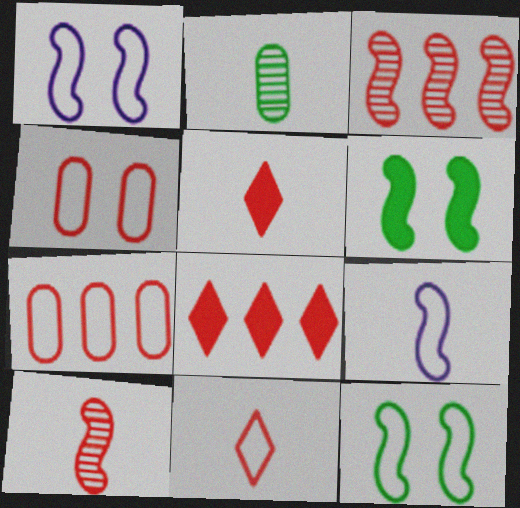[[1, 2, 8], 
[2, 5, 9], 
[3, 4, 5], 
[3, 6, 9], 
[3, 7, 8], 
[4, 8, 10]]